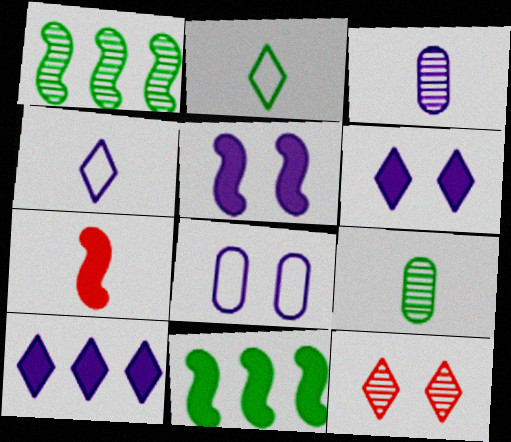[[1, 3, 12], 
[2, 3, 7], 
[2, 10, 12], 
[4, 7, 9], 
[5, 7, 11]]